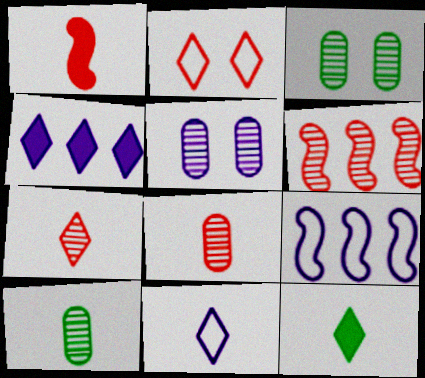[[1, 10, 11], 
[7, 11, 12]]